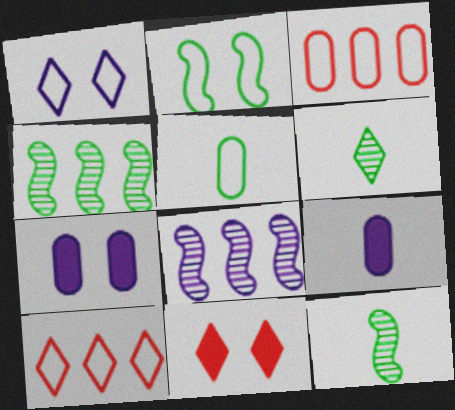[[1, 8, 9], 
[5, 8, 11], 
[7, 10, 12]]